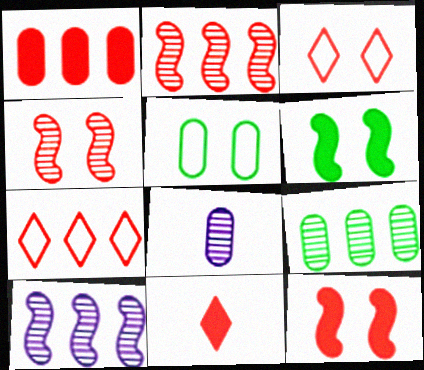[[1, 2, 7], 
[1, 5, 8], 
[1, 11, 12], 
[5, 10, 11], 
[6, 7, 8]]